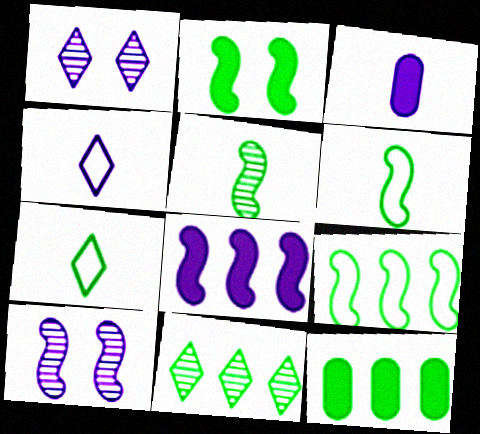[[2, 5, 9], 
[9, 11, 12]]